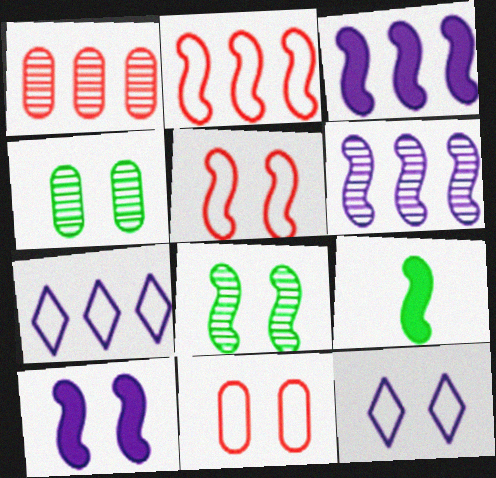[[1, 9, 12], 
[5, 6, 9], 
[5, 8, 10]]